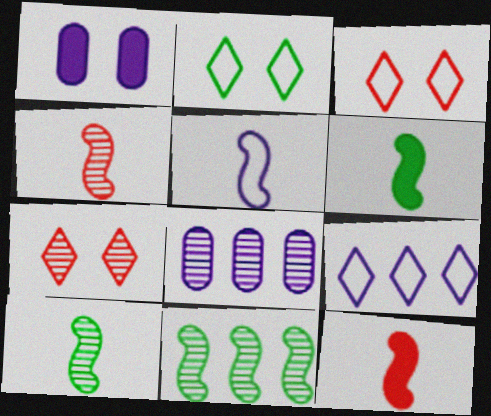[[2, 8, 12], 
[3, 6, 8], 
[4, 5, 6], 
[5, 10, 12], 
[7, 8, 10]]